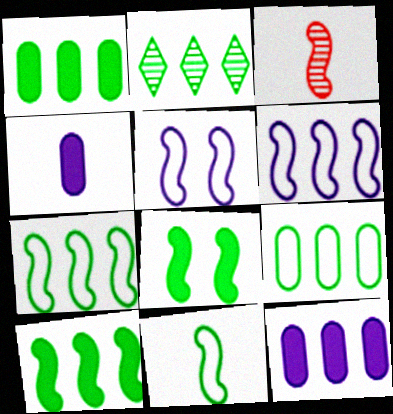[[1, 2, 7], 
[2, 9, 10], 
[3, 5, 10], 
[3, 6, 8]]